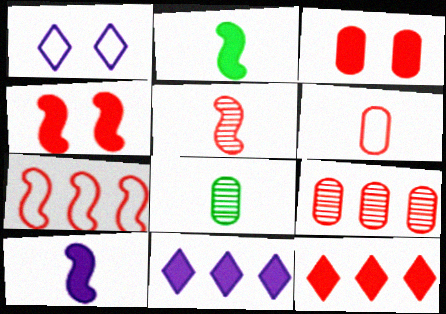[[1, 2, 9], 
[2, 3, 11], 
[3, 6, 9], 
[4, 5, 7], 
[7, 9, 12]]